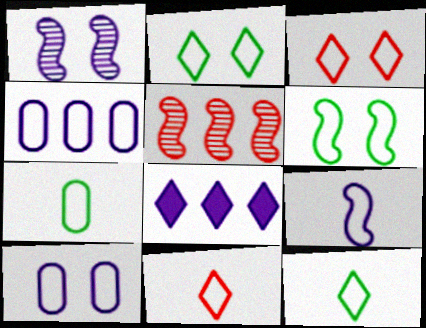[[3, 6, 10], 
[4, 6, 11], 
[7, 9, 11]]